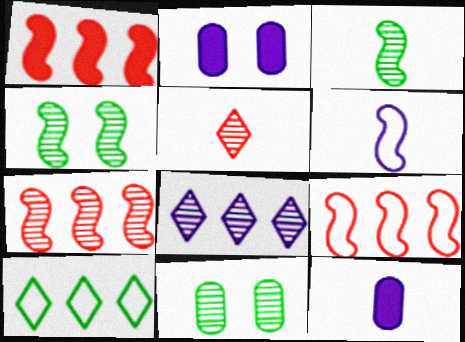[[1, 4, 6], 
[1, 7, 9], 
[2, 6, 8]]